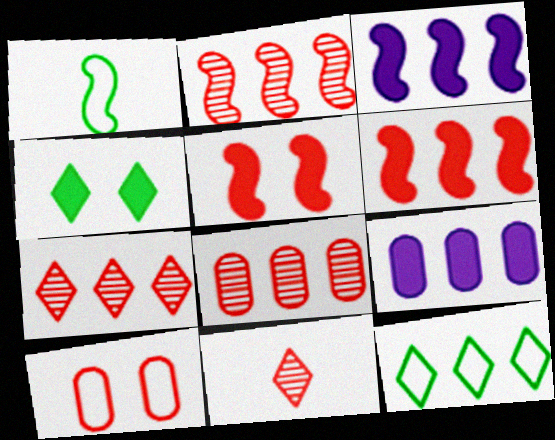[[2, 7, 8], 
[2, 9, 12], 
[3, 8, 12], 
[6, 10, 11]]